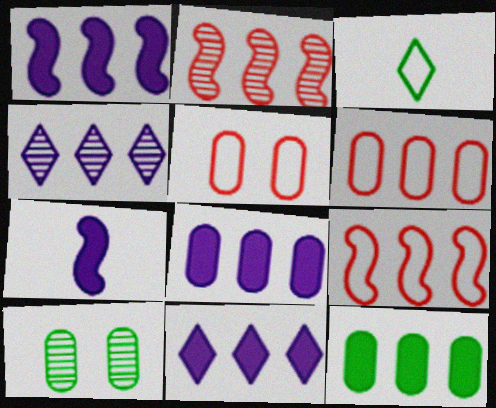[[1, 8, 11], 
[4, 9, 12]]